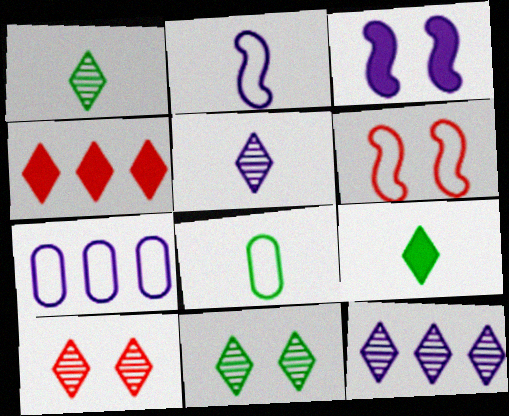[[1, 10, 12], 
[3, 5, 7]]